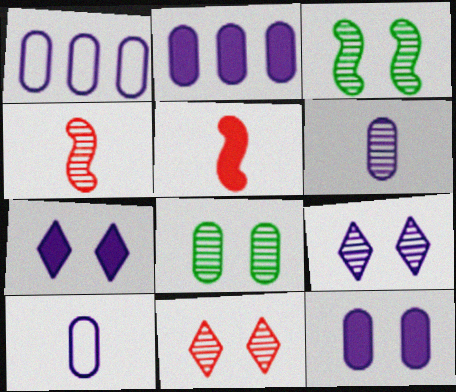[[1, 6, 12]]